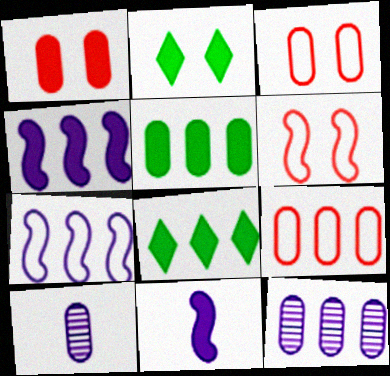[[1, 8, 11], 
[3, 5, 10], 
[5, 9, 12], 
[6, 8, 10]]